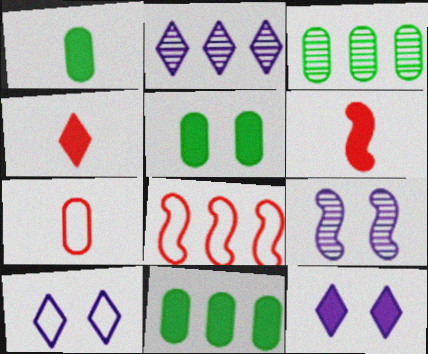[[1, 5, 11], 
[2, 8, 11], 
[3, 6, 10], 
[6, 11, 12]]